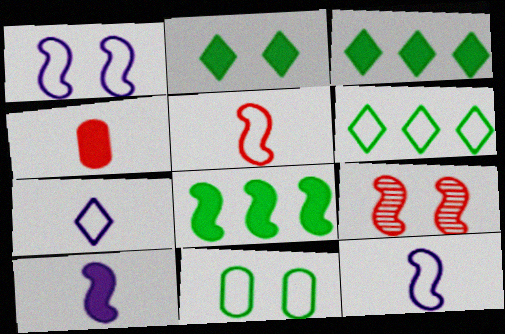[[8, 9, 12]]